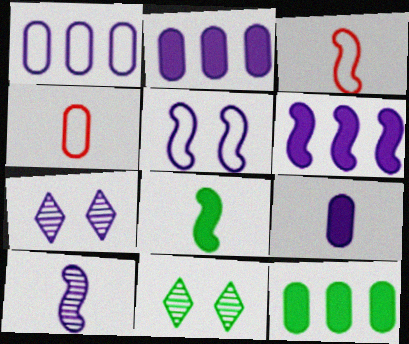[[2, 3, 11], 
[3, 7, 12], 
[3, 8, 10], 
[4, 6, 11], 
[5, 6, 10]]